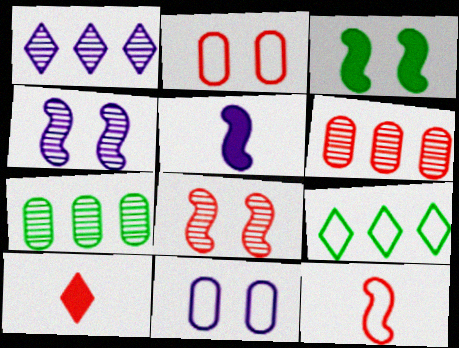[[1, 5, 11], 
[9, 11, 12]]